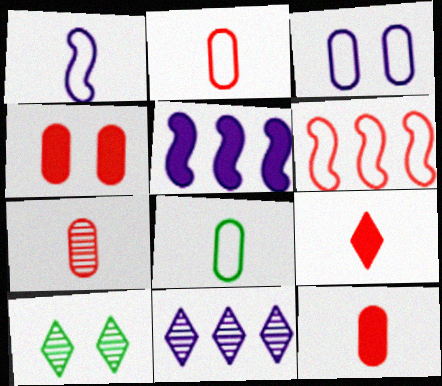[[2, 5, 10], 
[2, 7, 12]]